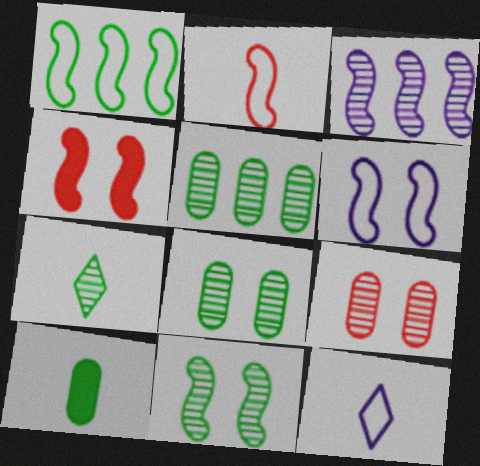[[1, 2, 6], 
[3, 7, 9], 
[4, 5, 12], 
[4, 6, 11], 
[5, 7, 11]]